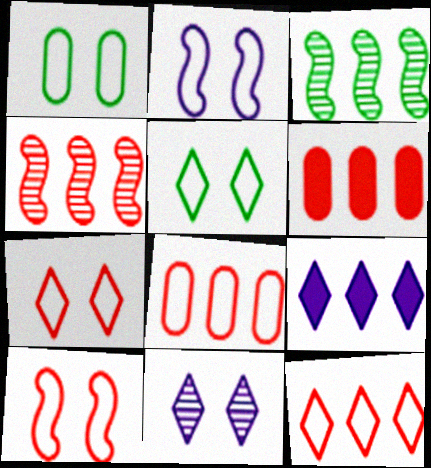[[1, 2, 7], 
[3, 8, 9], 
[4, 6, 12]]